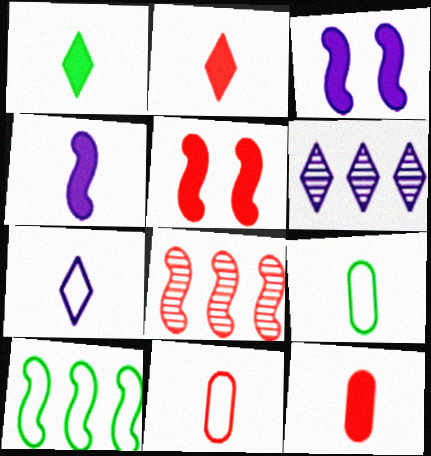[[1, 4, 12], 
[5, 6, 9]]